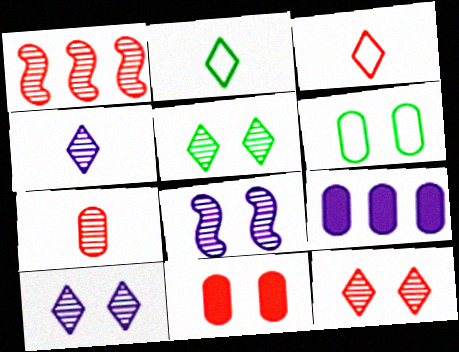[[1, 3, 11], 
[1, 7, 12], 
[5, 10, 12], 
[6, 7, 9]]